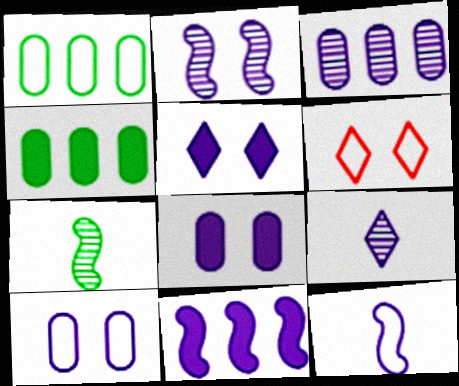[[1, 6, 12], 
[2, 3, 9], 
[2, 5, 10], 
[2, 11, 12], 
[3, 5, 12], 
[9, 10, 11]]